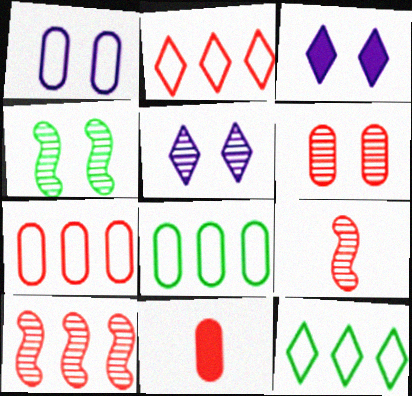[[3, 8, 9], 
[4, 5, 6], 
[6, 7, 11]]